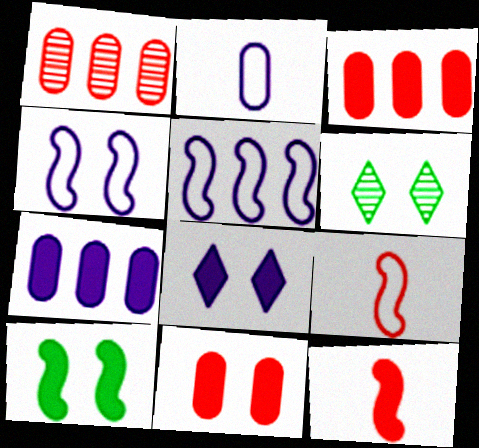[[4, 6, 11], 
[6, 7, 9], 
[8, 10, 11]]